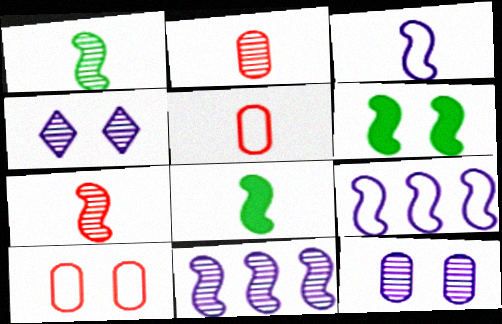[[3, 7, 8], 
[4, 6, 10], 
[6, 7, 9]]